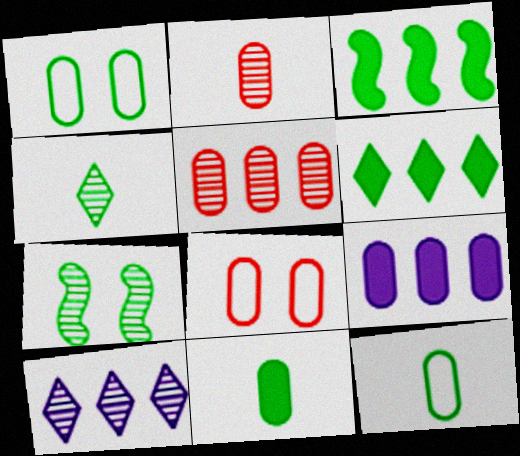[[1, 2, 9], 
[1, 3, 4], 
[2, 7, 10], 
[6, 7, 12]]